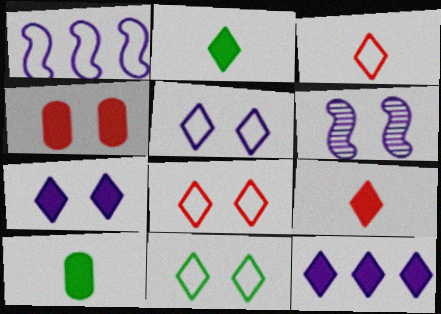[[4, 6, 11], 
[5, 8, 11]]